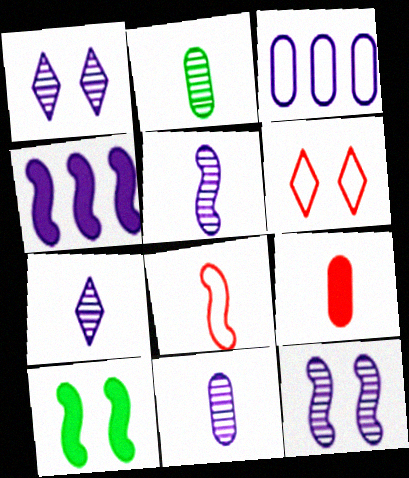[[2, 4, 6], 
[5, 7, 11]]